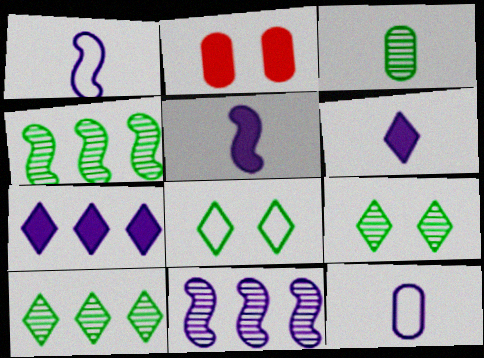[[1, 2, 10], 
[3, 4, 9]]